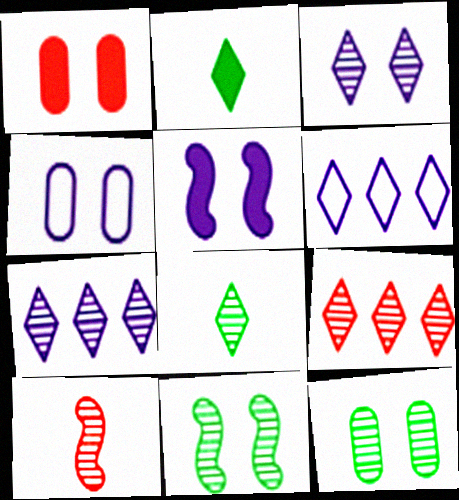[[1, 4, 12], 
[3, 4, 5], 
[3, 8, 9], 
[7, 10, 12]]